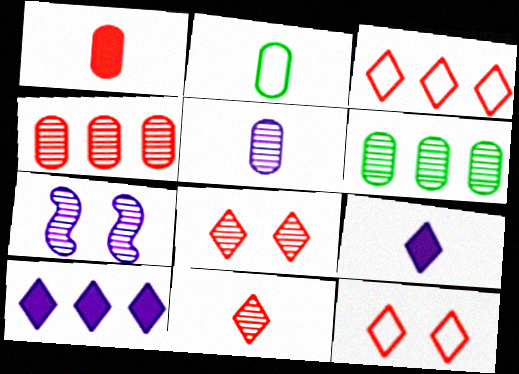[[1, 2, 5], 
[6, 7, 11]]